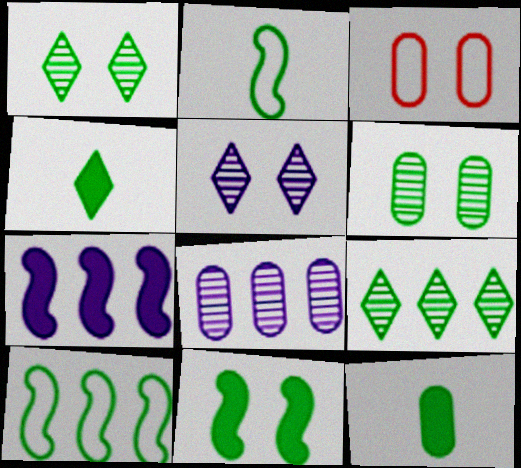[[1, 10, 12], 
[3, 5, 11], 
[3, 8, 12], 
[4, 6, 10]]